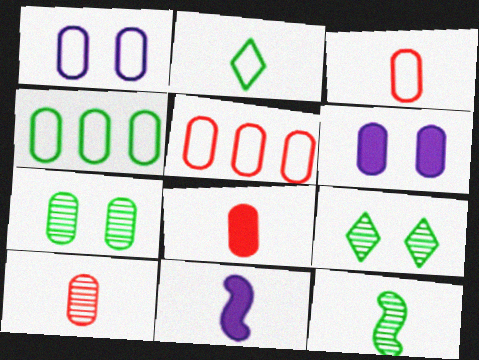[[1, 3, 4], 
[2, 10, 11], 
[3, 8, 10], 
[4, 6, 10], 
[5, 9, 11]]